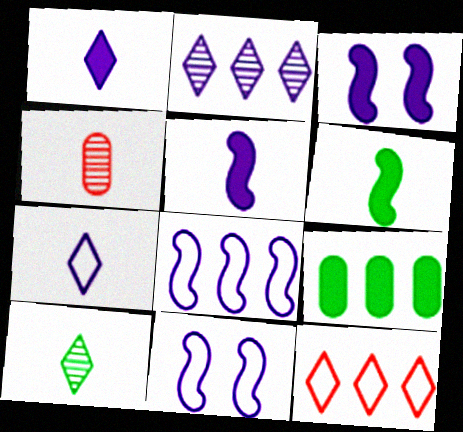[[4, 6, 7]]